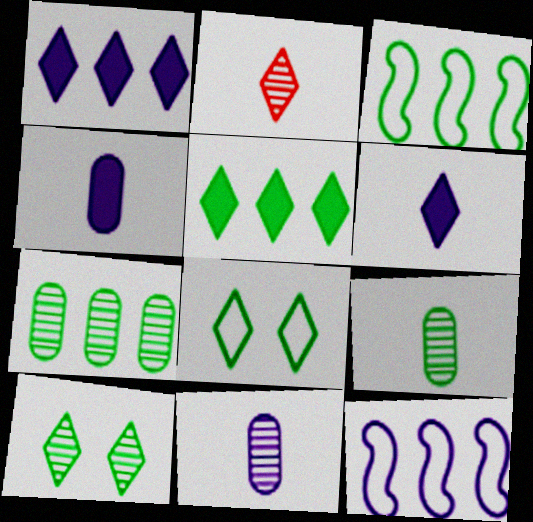[[1, 2, 8], 
[3, 5, 7]]